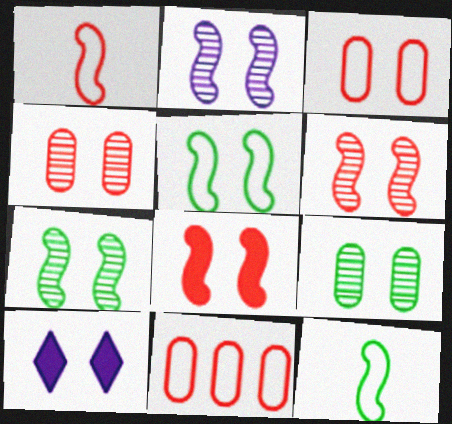[[2, 5, 8], 
[2, 6, 7], 
[3, 7, 10], 
[4, 5, 10]]